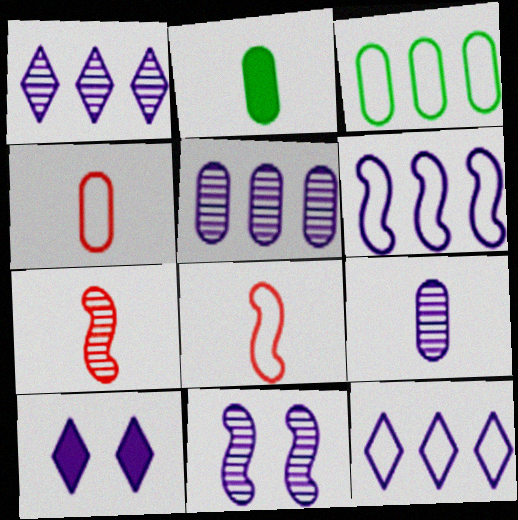[[1, 9, 11], 
[2, 4, 9], 
[3, 7, 10], 
[6, 9, 10]]